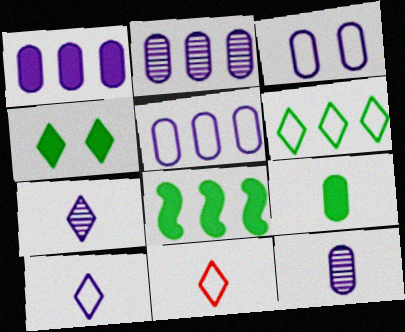[[1, 2, 5], 
[1, 3, 12], 
[4, 8, 9]]